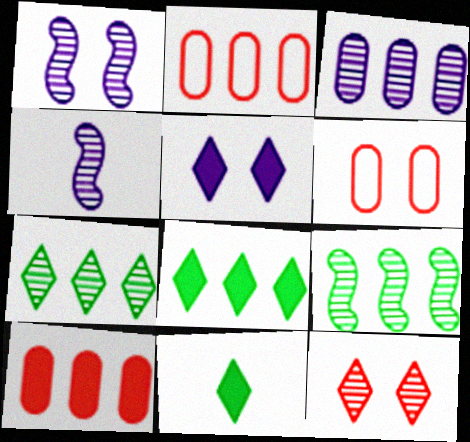[[1, 2, 11], 
[4, 6, 8]]